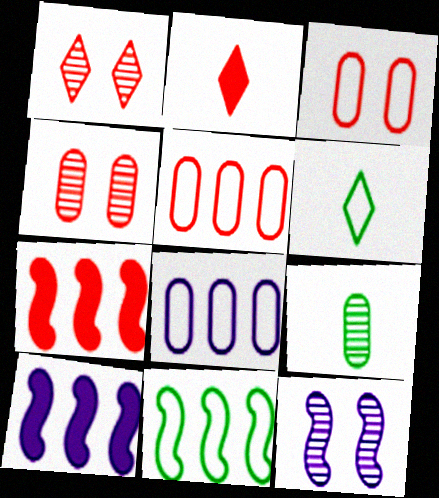[[4, 6, 10]]